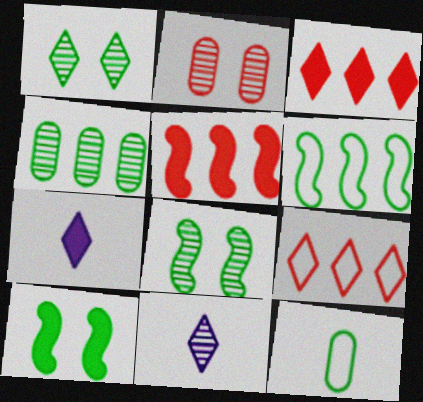[[1, 7, 9], 
[2, 6, 7]]